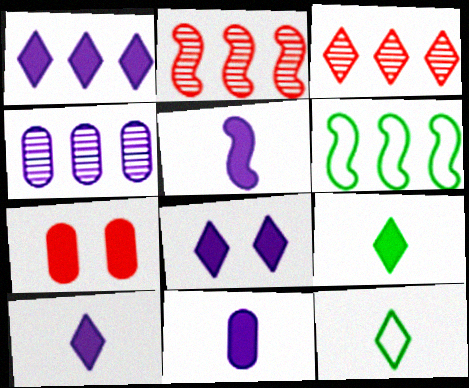[[1, 8, 10], 
[3, 8, 12], 
[5, 10, 11]]